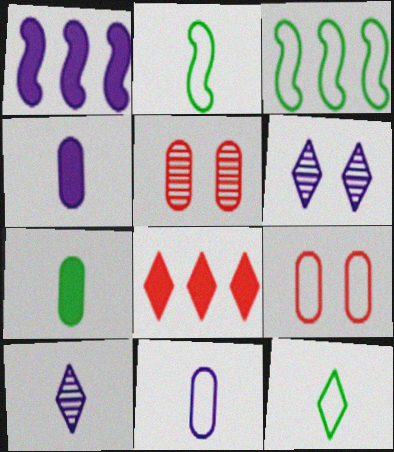[[1, 5, 12], 
[1, 6, 11], 
[6, 8, 12]]